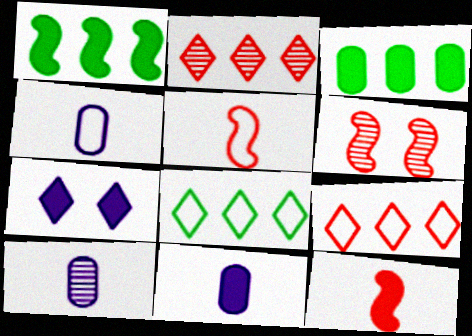[[3, 7, 12], 
[4, 10, 11], 
[6, 8, 11]]